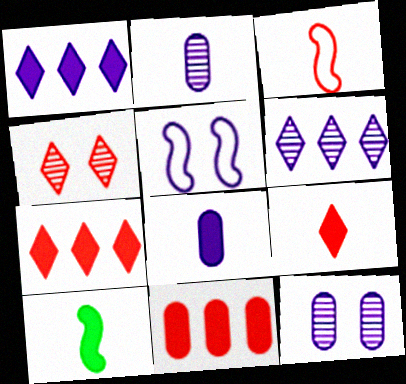[[1, 2, 5], 
[3, 4, 11], 
[5, 6, 8], 
[8, 9, 10]]